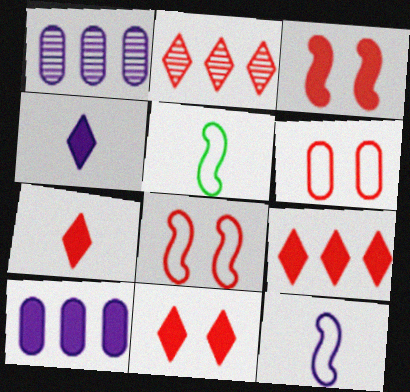[[1, 5, 11], 
[7, 9, 11]]